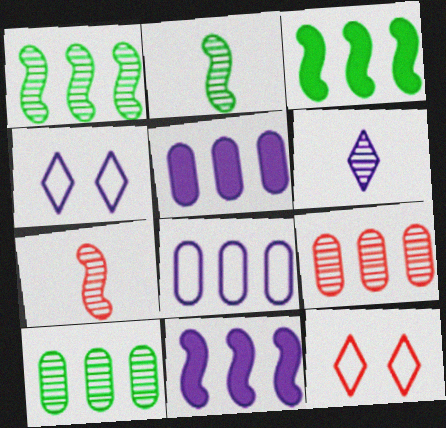[[2, 5, 12]]